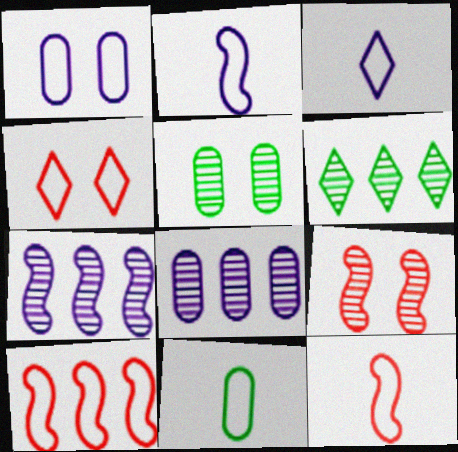[[3, 11, 12]]